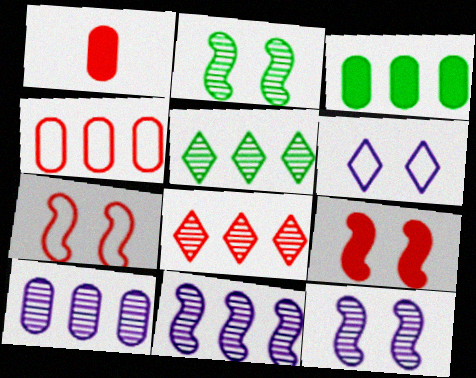[[1, 7, 8], 
[3, 4, 10]]